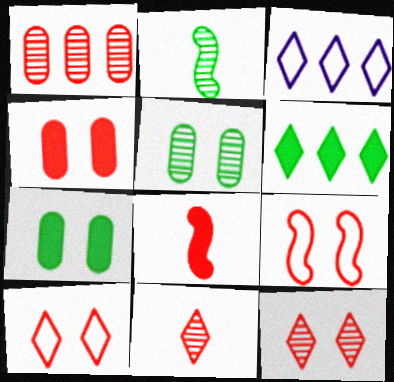[[1, 8, 10], 
[2, 3, 4], 
[3, 5, 8], 
[4, 9, 12]]